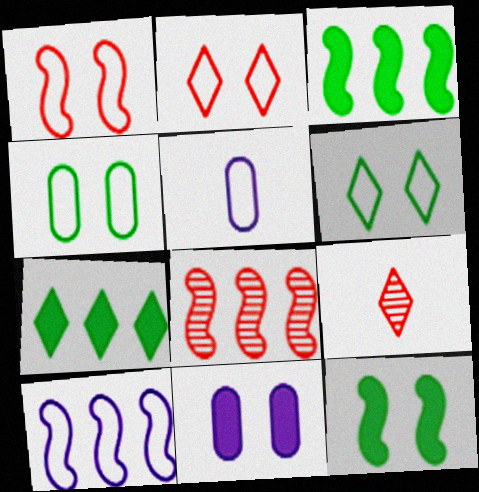[[3, 8, 10]]